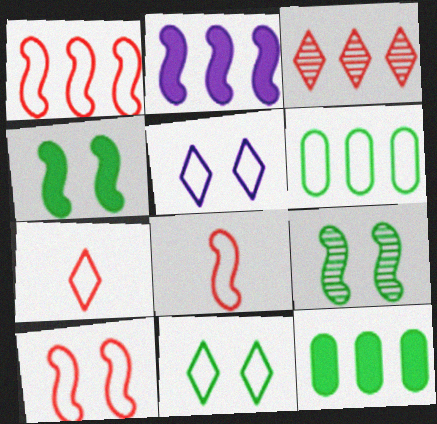[[1, 8, 10], 
[2, 3, 6], 
[2, 8, 9], 
[5, 6, 8]]